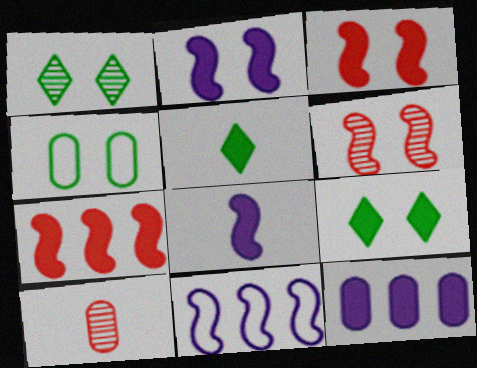[[3, 5, 12], 
[4, 10, 12], 
[9, 10, 11]]